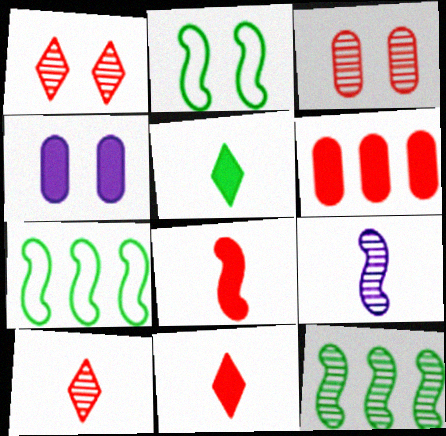[[1, 2, 4], 
[4, 7, 10]]